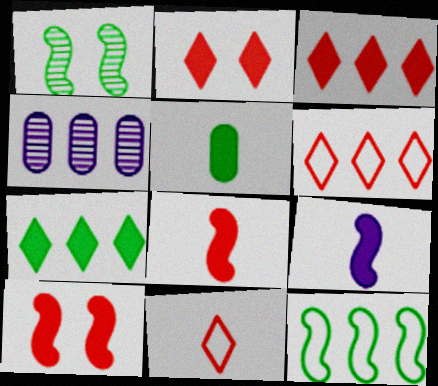[[3, 4, 12]]